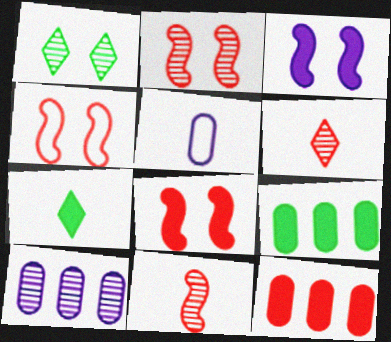[[1, 10, 11], 
[2, 4, 8], 
[3, 7, 12], 
[4, 6, 12], 
[4, 7, 10], 
[5, 7, 11]]